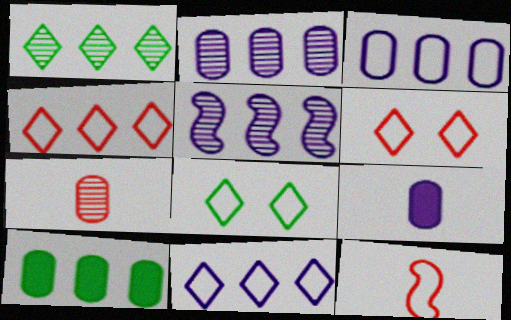[[3, 8, 12], 
[4, 5, 10]]